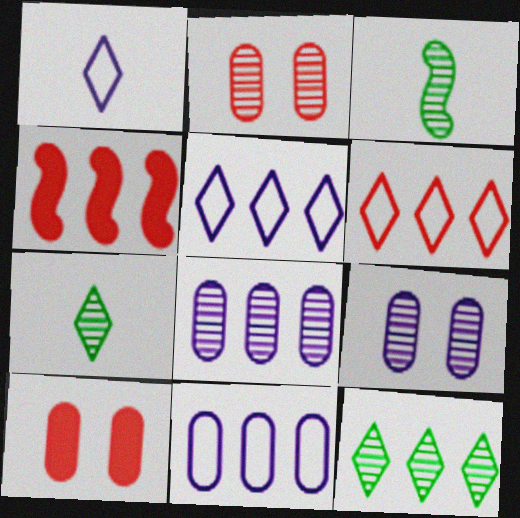[[3, 5, 10], 
[4, 11, 12]]